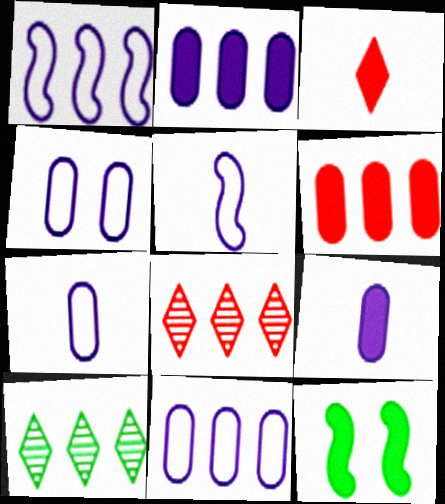[[1, 6, 10], 
[2, 3, 12], 
[4, 7, 11], 
[7, 8, 12]]